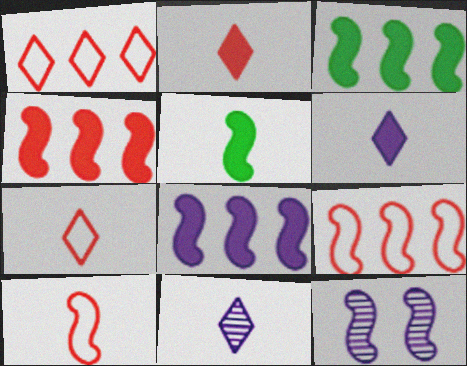[[3, 4, 8], 
[3, 10, 12], 
[5, 9, 12]]